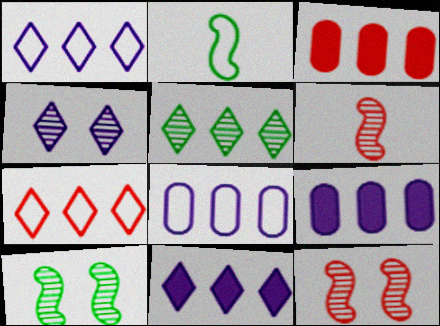[[2, 3, 4], 
[5, 7, 11]]